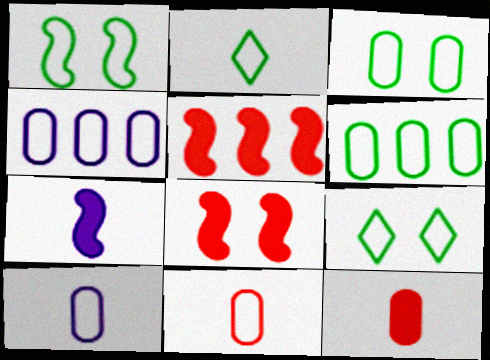[[1, 2, 6], 
[1, 3, 9], 
[3, 4, 11]]